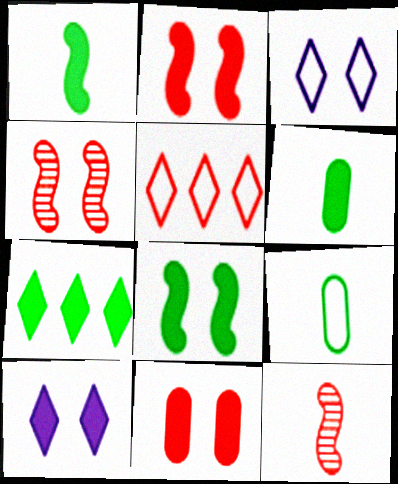[[5, 11, 12], 
[6, 7, 8], 
[8, 10, 11]]